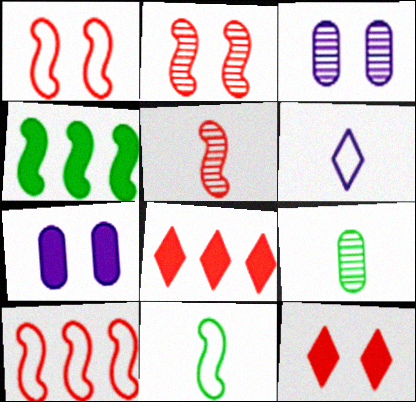[[3, 8, 11]]